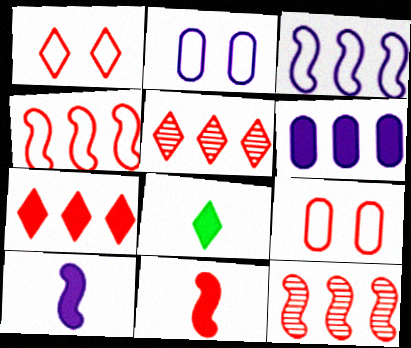[[2, 8, 12], 
[5, 9, 11]]